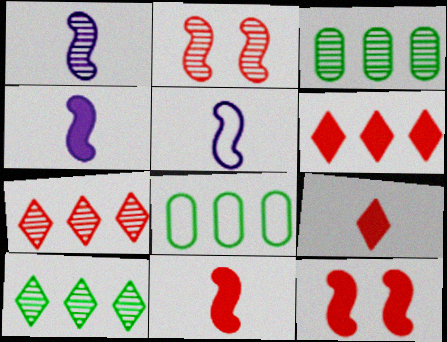[[1, 4, 5]]